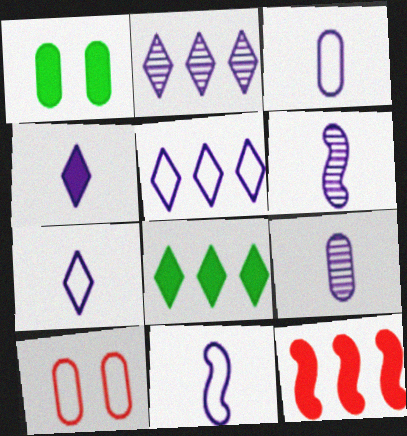[[1, 4, 12], 
[3, 4, 6], 
[3, 7, 11], 
[4, 9, 11], 
[6, 8, 10]]